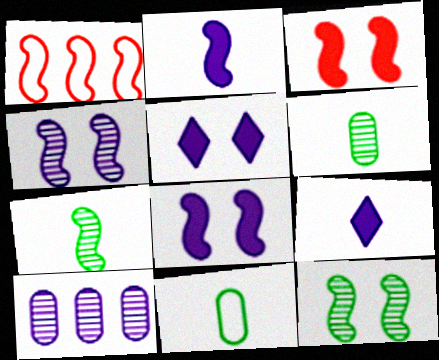[[1, 2, 12], 
[1, 5, 6], 
[1, 7, 8]]